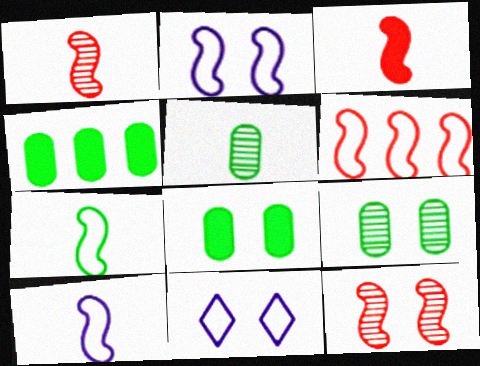[[1, 4, 11], 
[2, 6, 7], 
[3, 6, 12], 
[8, 11, 12]]